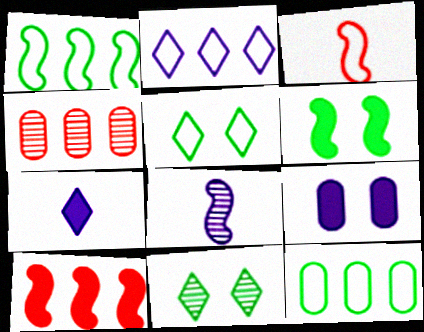[[2, 8, 9], 
[4, 8, 11]]